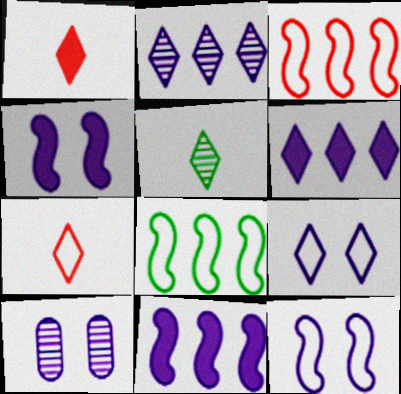[[1, 8, 10], 
[4, 9, 10]]